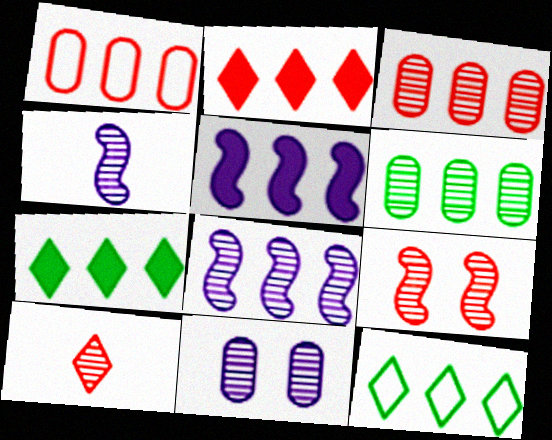[[1, 7, 8], 
[3, 5, 12], 
[3, 9, 10]]